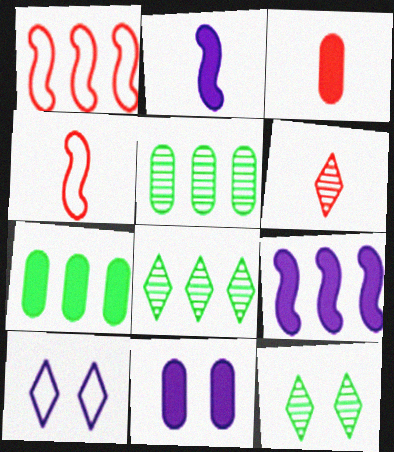[[3, 4, 6], 
[3, 7, 11], 
[4, 8, 11]]